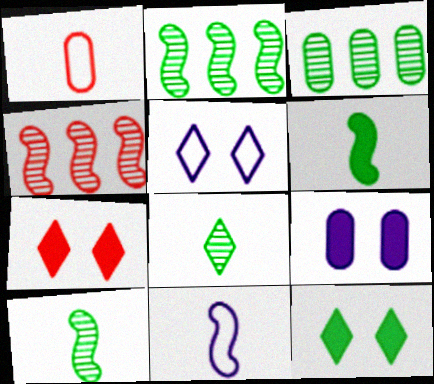[[1, 3, 9], 
[1, 4, 7], 
[3, 7, 11]]